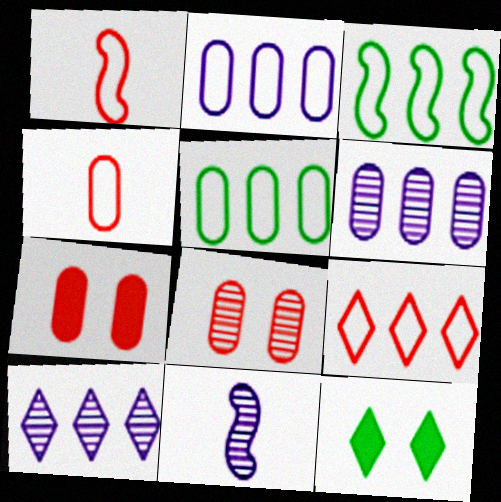[[1, 6, 12], 
[2, 3, 9]]